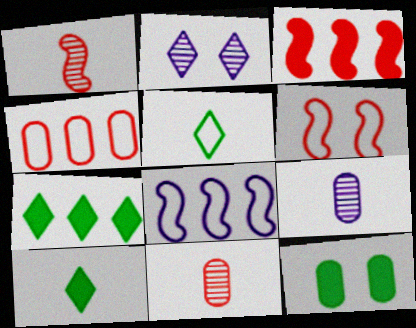[[1, 3, 6], 
[2, 6, 12], 
[4, 9, 12], 
[6, 7, 9]]